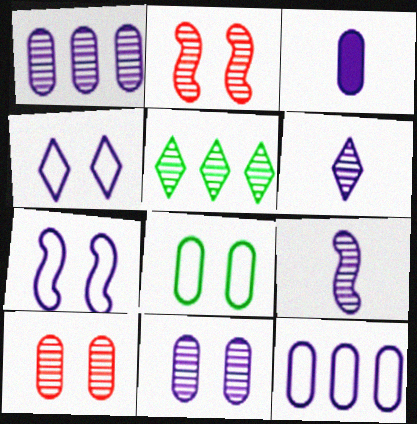[[3, 11, 12], 
[5, 9, 10]]